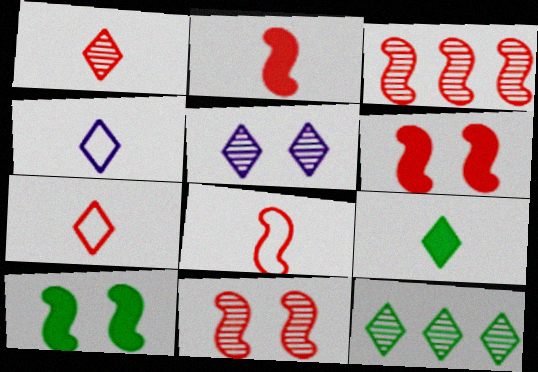[[1, 4, 9], 
[1, 5, 12], 
[3, 6, 8]]